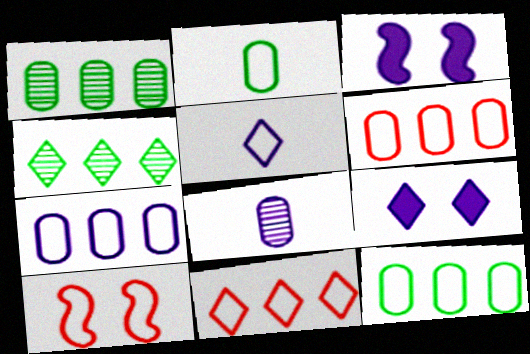[[5, 10, 12], 
[6, 7, 12]]